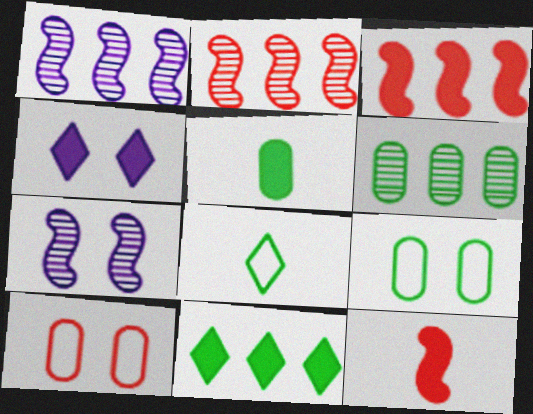[[3, 4, 5], 
[5, 6, 9]]